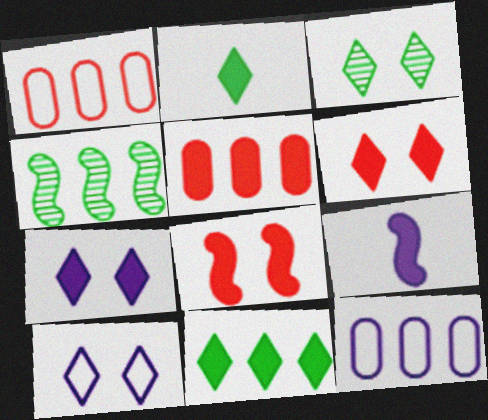[[1, 3, 9], 
[3, 6, 10]]